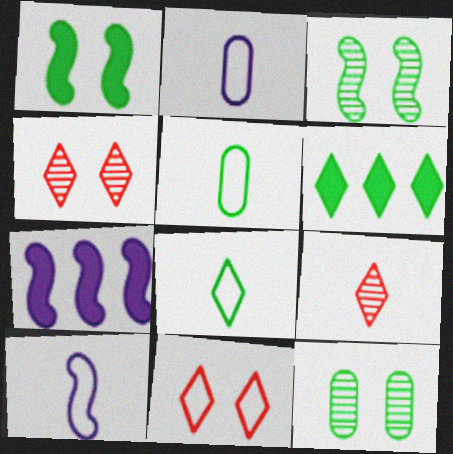[[3, 5, 6], 
[4, 5, 7]]